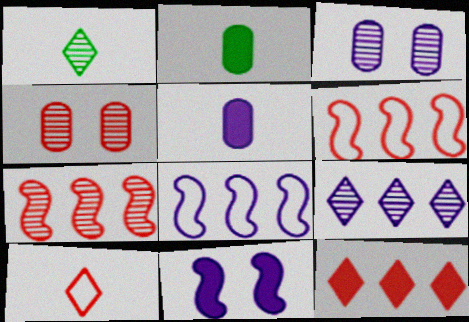[[1, 3, 7], 
[2, 11, 12]]